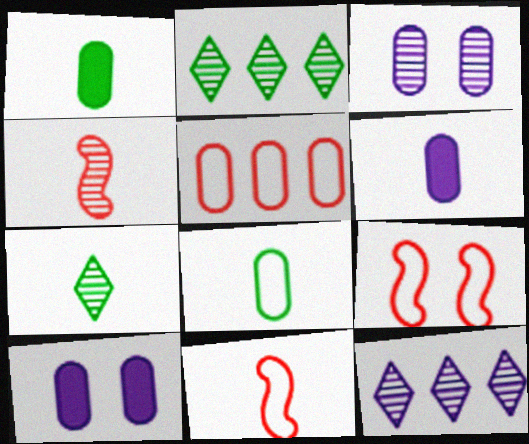[[1, 3, 5], 
[1, 9, 12], 
[2, 3, 4], 
[2, 6, 9], 
[2, 10, 11], 
[6, 7, 11]]